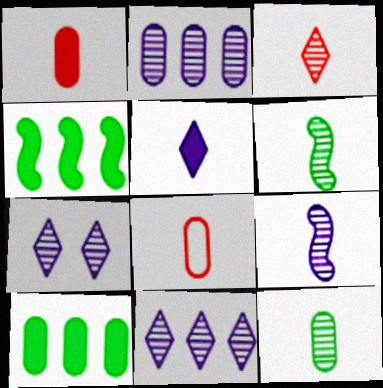[[2, 7, 9], 
[3, 9, 12], 
[4, 7, 8], 
[5, 6, 8]]